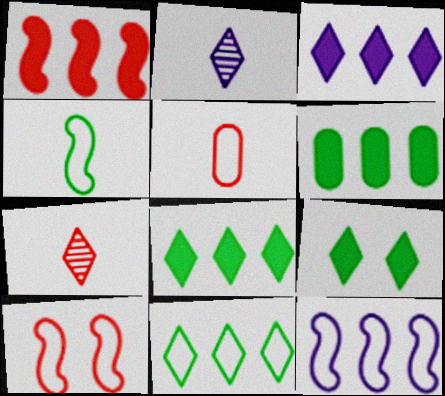[[1, 3, 6], 
[2, 6, 10], 
[4, 10, 12]]